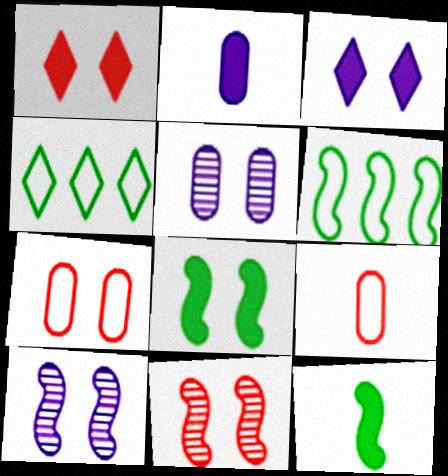[[1, 7, 11], 
[2, 4, 11]]